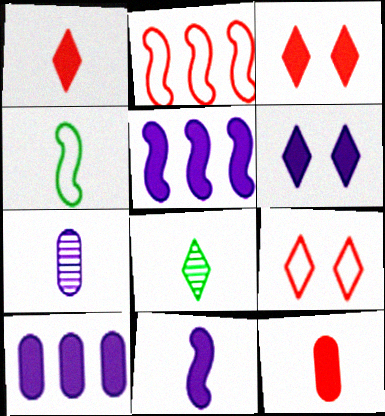[[1, 4, 7], 
[6, 10, 11]]